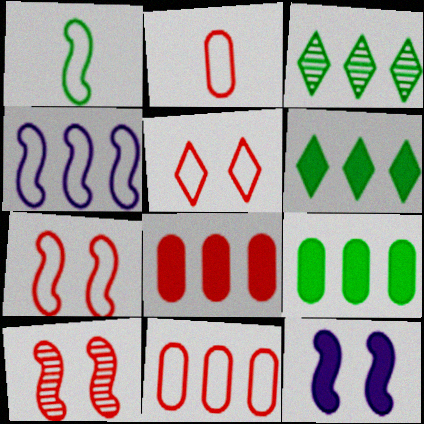[[1, 4, 7], 
[2, 3, 12], 
[3, 4, 8]]